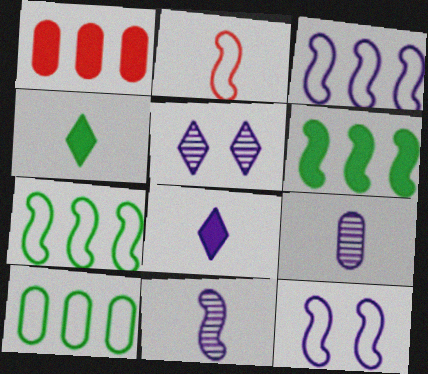[[2, 4, 9], 
[2, 7, 12]]